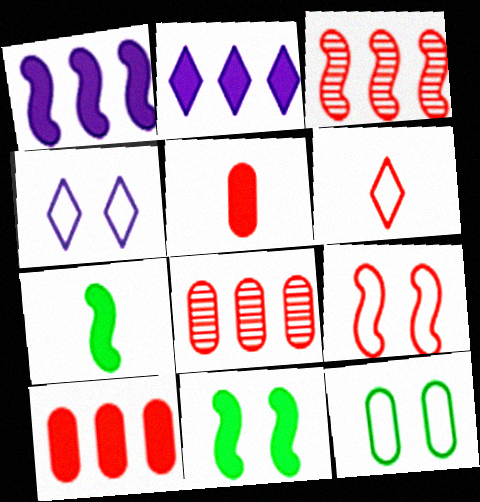[[2, 5, 11], 
[4, 7, 8], 
[4, 9, 12]]